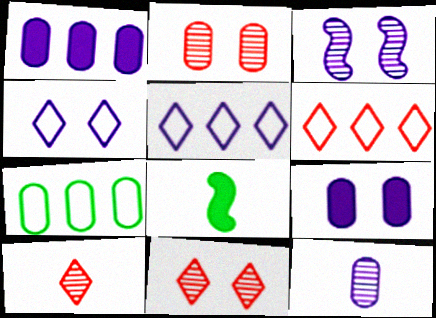[[2, 5, 8], 
[3, 4, 9]]